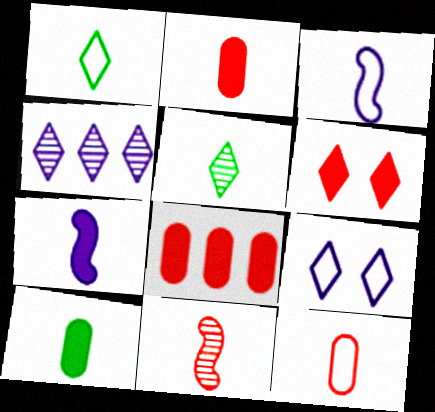[[1, 3, 12], 
[1, 4, 6], 
[2, 3, 5], 
[5, 7, 12]]